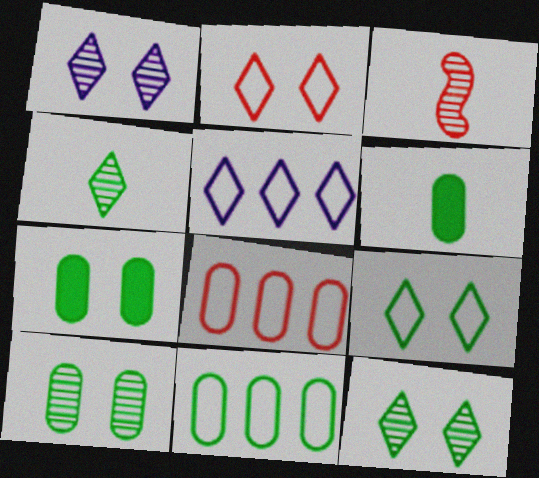[[3, 5, 7], 
[6, 10, 11]]